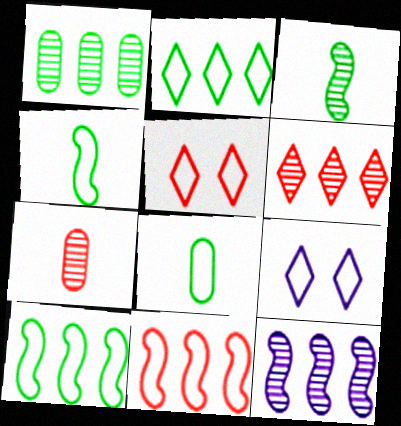[[1, 6, 12], 
[8, 9, 11]]